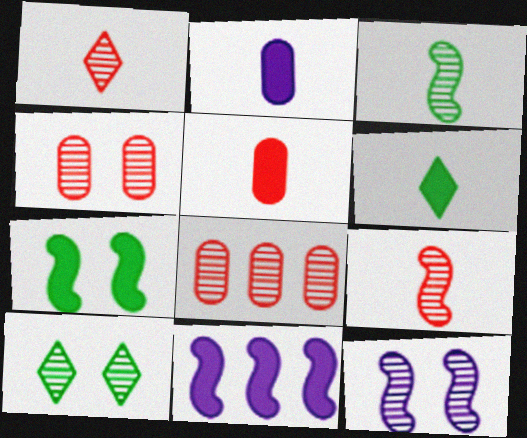[[4, 10, 12]]